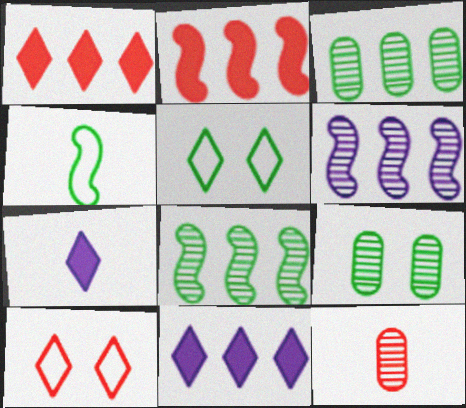[[2, 10, 12], 
[4, 7, 12]]